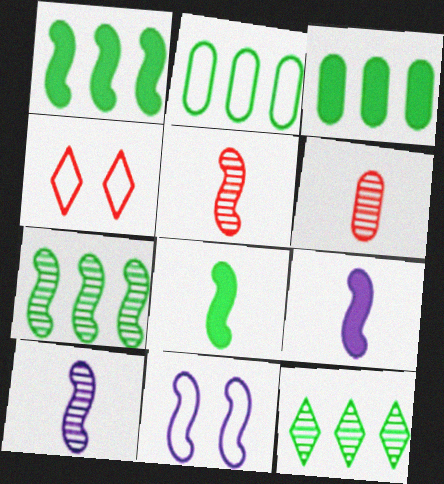[[1, 2, 12], 
[1, 5, 11], 
[3, 4, 10]]